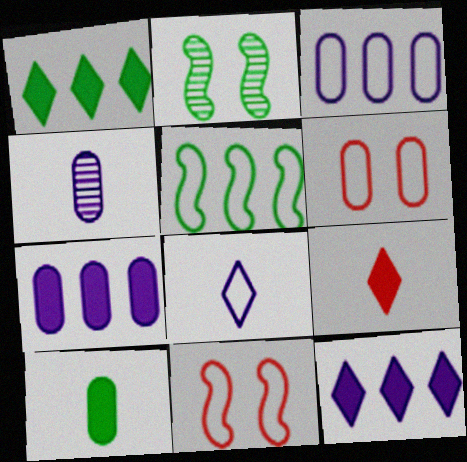[[1, 4, 11], 
[2, 3, 9], 
[5, 6, 8]]